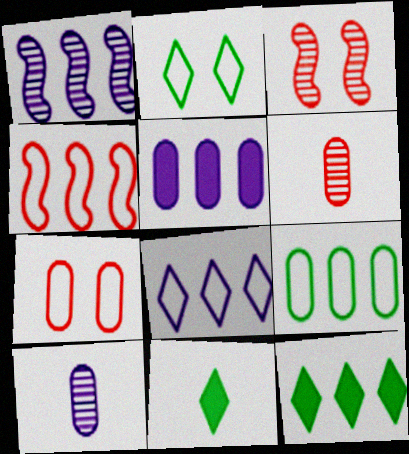[[1, 5, 8], 
[1, 7, 11], 
[4, 8, 9]]